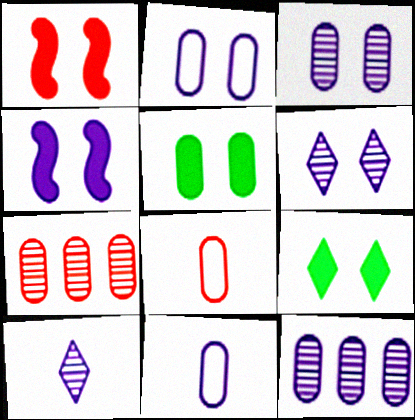[[2, 4, 6], 
[5, 7, 11], 
[5, 8, 12]]